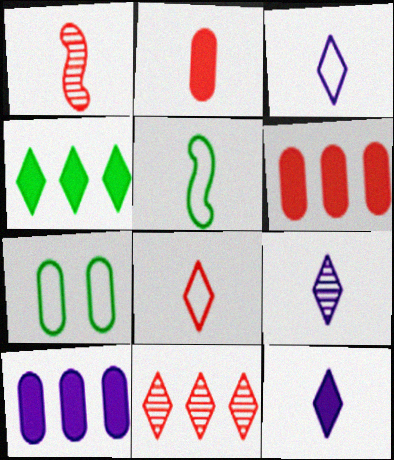[[1, 2, 8], 
[2, 5, 9], 
[3, 9, 12]]